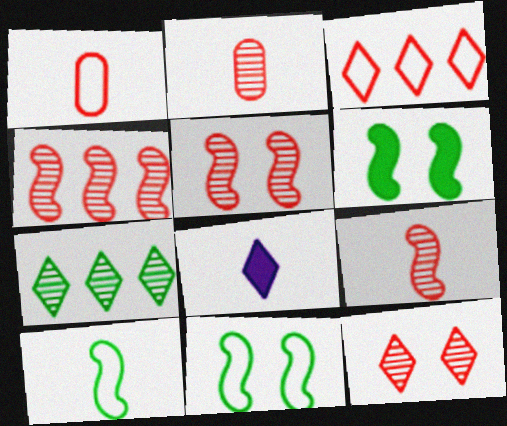[[2, 4, 12], 
[2, 8, 10], 
[4, 5, 9]]